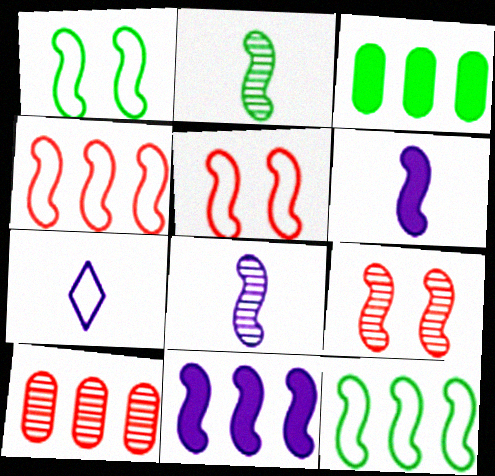[[2, 5, 11], 
[3, 7, 9], 
[6, 9, 12]]